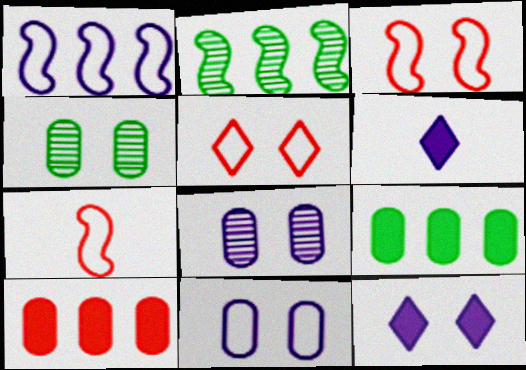[[1, 6, 8], 
[3, 4, 12]]